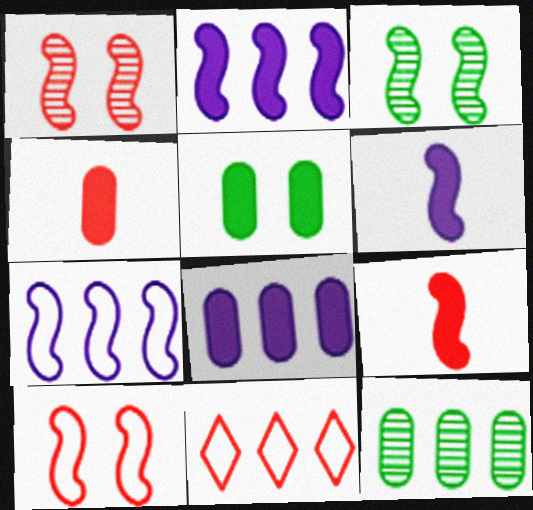[[1, 4, 11], 
[2, 11, 12], 
[3, 7, 9], 
[4, 5, 8]]